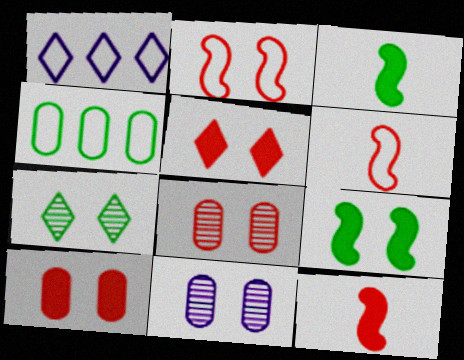[[1, 3, 8], 
[2, 5, 8], 
[3, 4, 7]]